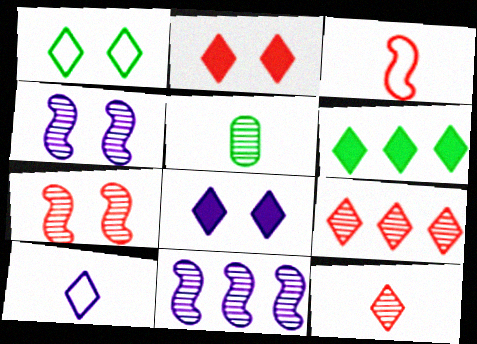[[4, 5, 9]]